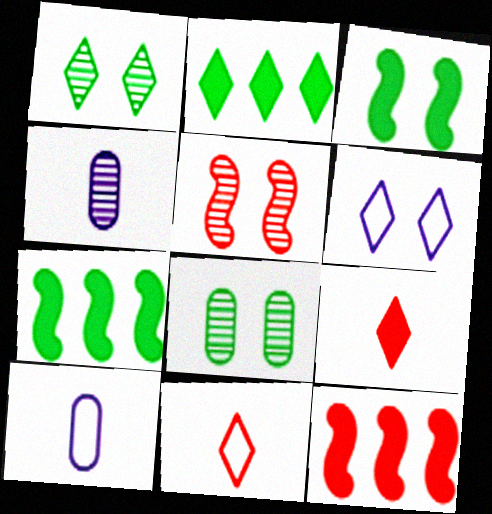[[1, 10, 12], 
[2, 5, 10]]